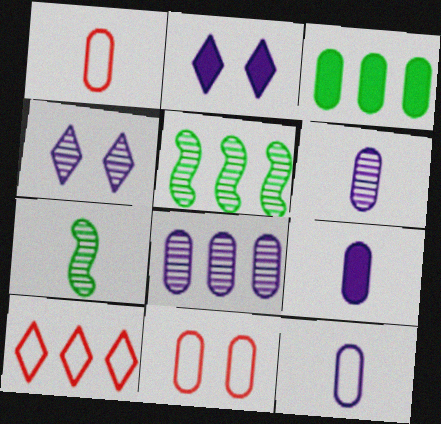[[1, 2, 5], 
[3, 6, 11], 
[6, 9, 12]]